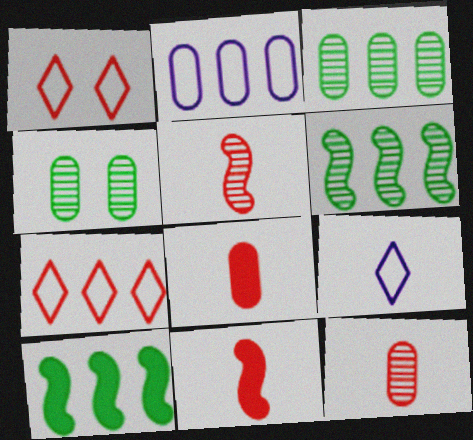[[2, 4, 8]]